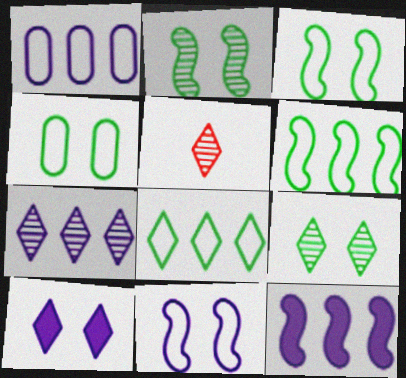[[1, 7, 12], 
[4, 5, 12], 
[5, 7, 9], 
[5, 8, 10]]